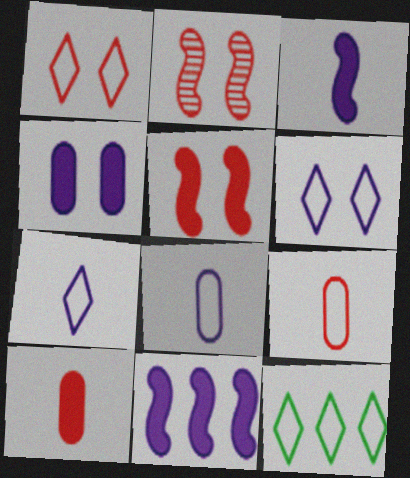[[1, 7, 12]]